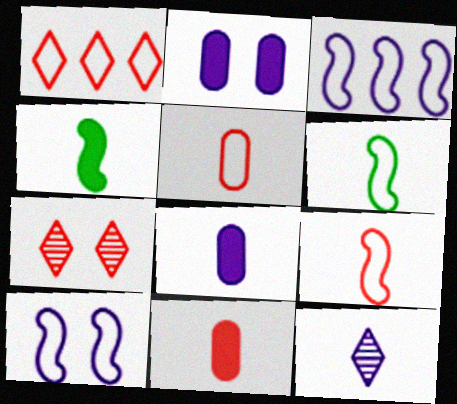[[2, 3, 12], 
[4, 5, 12], 
[6, 11, 12]]